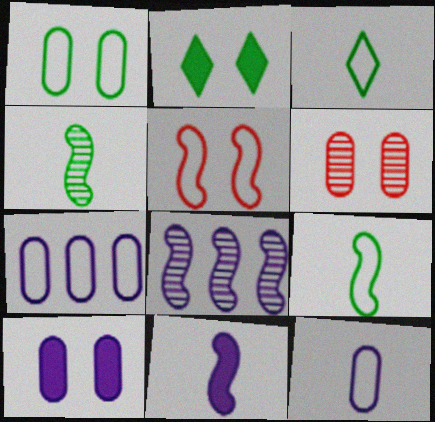[[1, 6, 10], 
[3, 5, 7]]